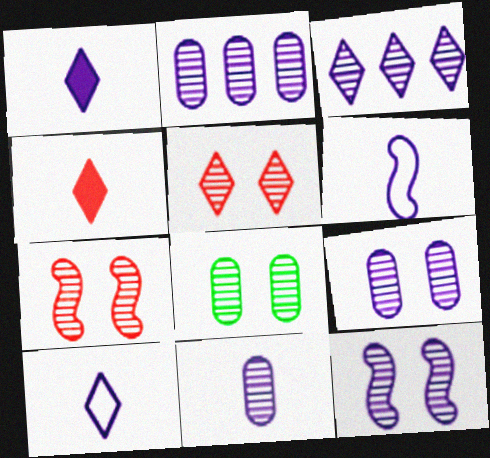[[1, 6, 11], 
[2, 9, 11], 
[3, 11, 12], 
[5, 8, 12]]